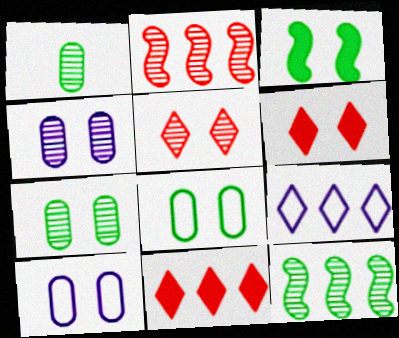[[3, 5, 10]]